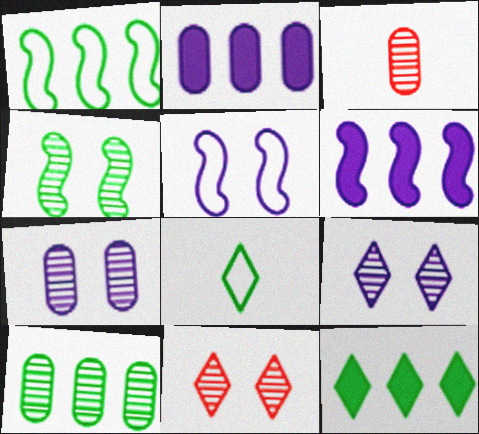[[1, 10, 12], 
[3, 5, 12], 
[3, 7, 10], 
[4, 7, 11]]